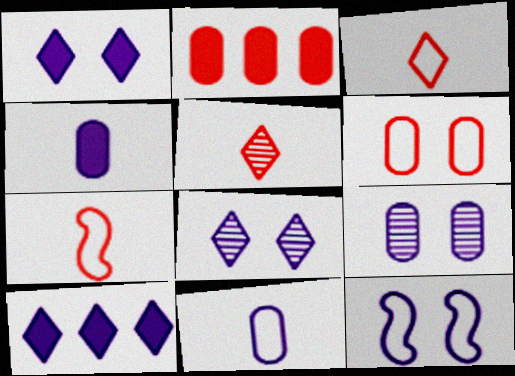[[1, 9, 12]]